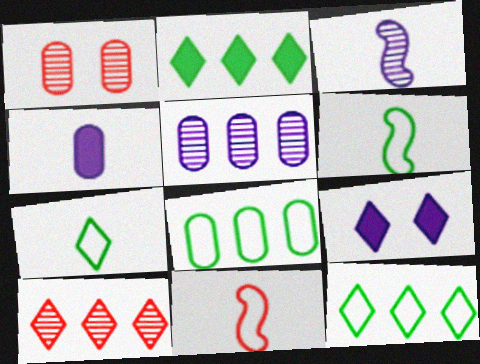[[1, 4, 8], 
[7, 9, 10]]